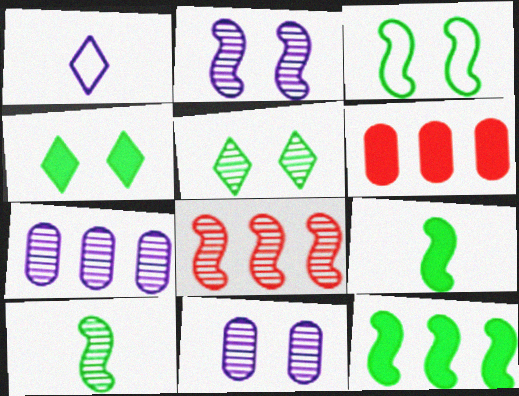[[2, 8, 10], 
[3, 10, 12]]